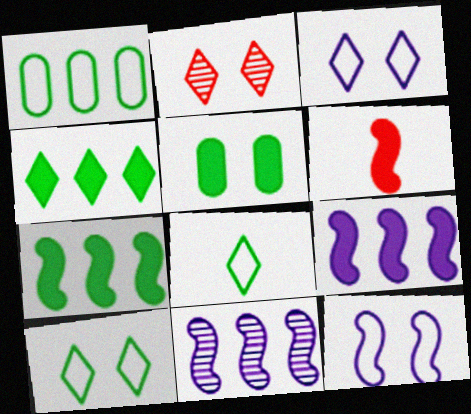[[2, 5, 12]]